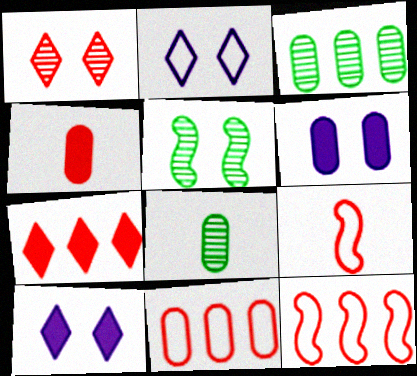[[1, 4, 12], 
[3, 9, 10], 
[6, 8, 11], 
[8, 10, 12]]